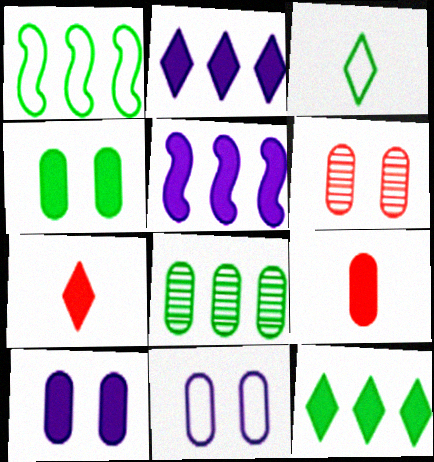[[1, 8, 12], 
[3, 5, 6], 
[4, 5, 7], 
[4, 6, 11], 
[8, 9, 11]]